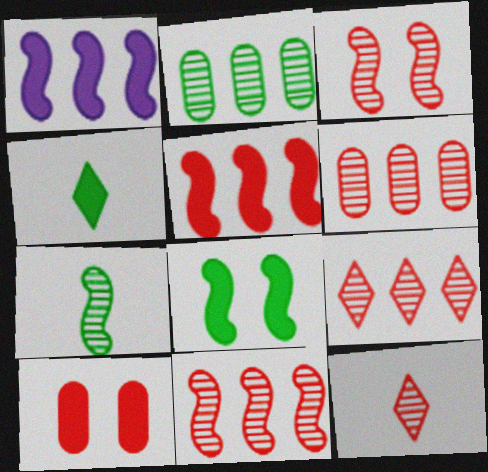[[1, 4, 10], 
[3, 6, 12], 
[6, 9, 11]]